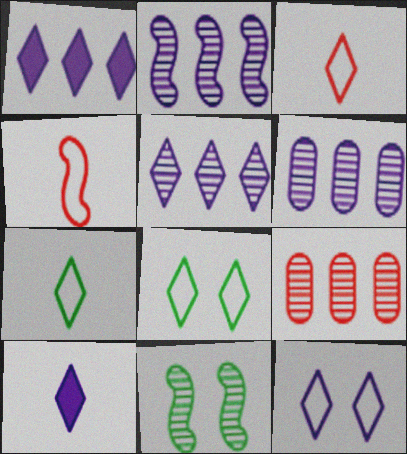[[2, 5, 6], 
[5, 10, 12]]